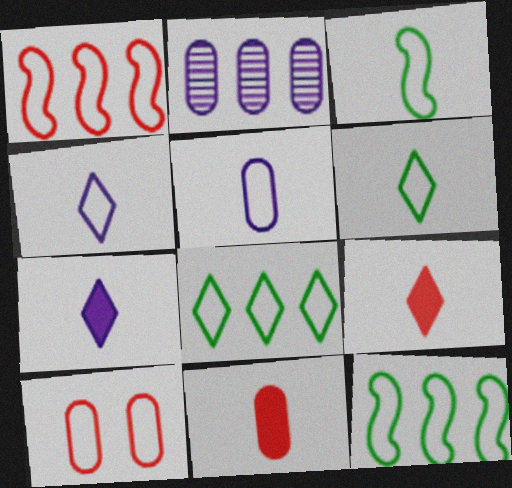[[4, 10, 12]]